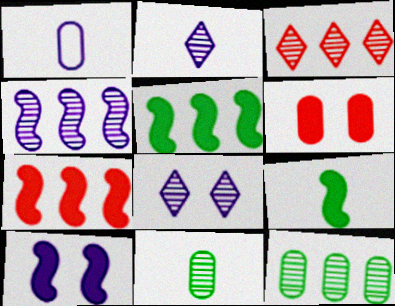[[1, 6, 12], 
[3, 4, 12], 
[7, 9, 10]]